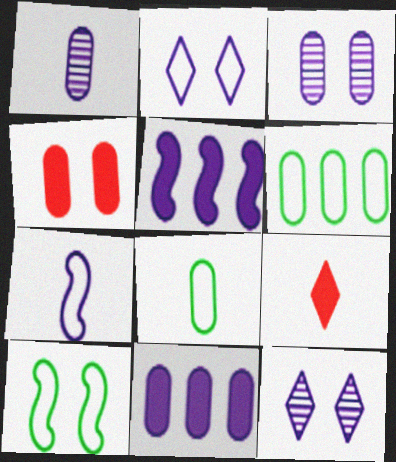[[1, 2, 5], 
[1, 4, 6], 
[4, 10, 12], 
[7, 11, 12]]